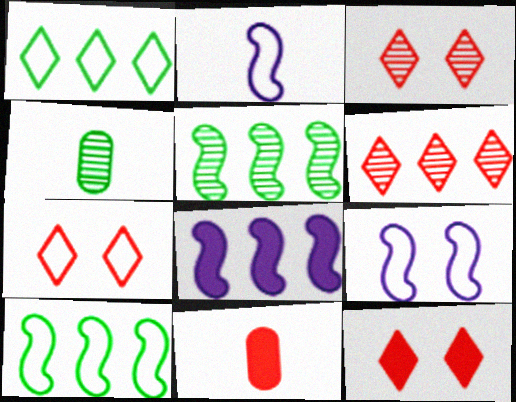[[3, 7, 12], 
[4, 7, 8]]